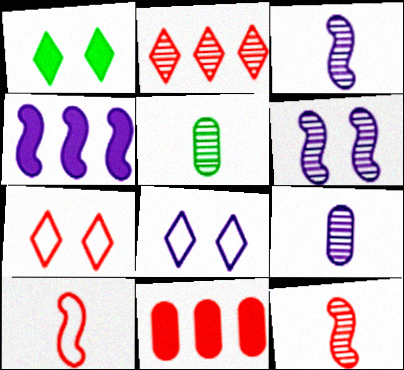[[2, 5, 6], 
[4, 5, 7], 
[4, 8, 9], 
[7, 11, 12]]